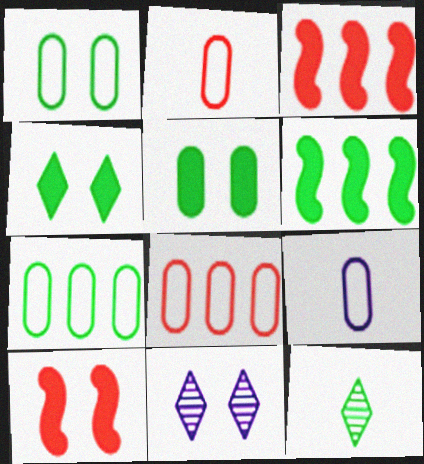[[1, 6, 12], 
[1, 8, 9], 
[1, 10, 11], 
[2, 6, 11]]